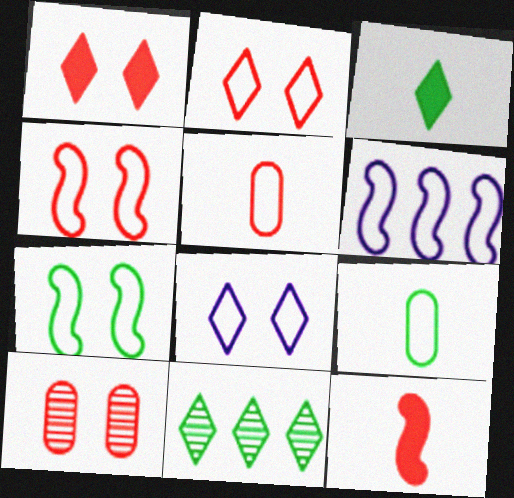[[1, 4, 10], 
[2, 6, 9], 
[3, 6, 10]]